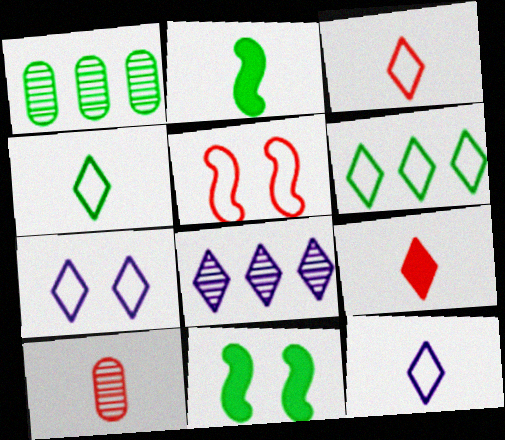[[1, 4, 11], 
[2, 10, 12], 
[3, 4, 12], 
[3, 6, 7]]